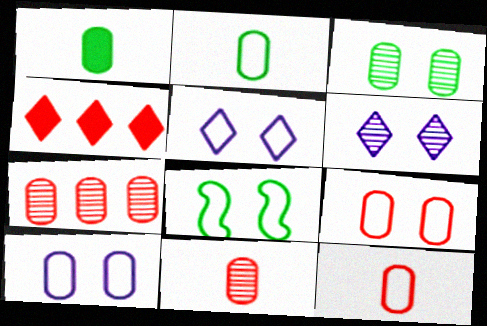[[1, 7, 10], 
[5, 8, 9]]